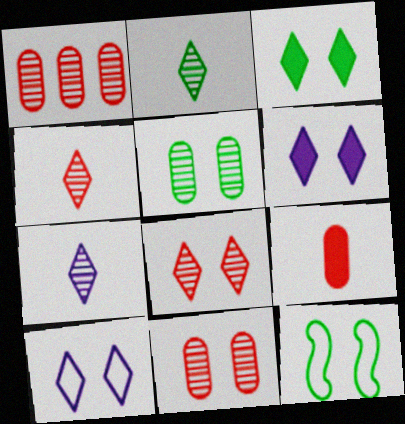[[2, 4, 7], 
[3, 5, 12], 
[3, 8, 10], 
[6, 11, 12]]